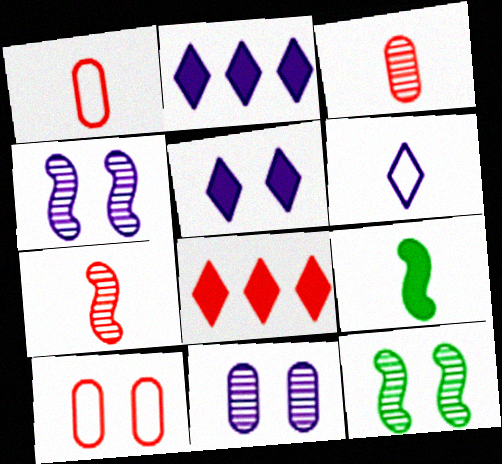[[1, 2, 12], 
[3, 6, 9], 
[5, 10, 12], 
[7, 8, 10]]